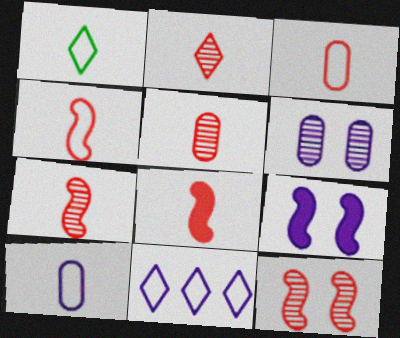[[1, 4, 10], 
[2, 3, 8], 
[2, 5, 7], 
[4, 7, 8]]